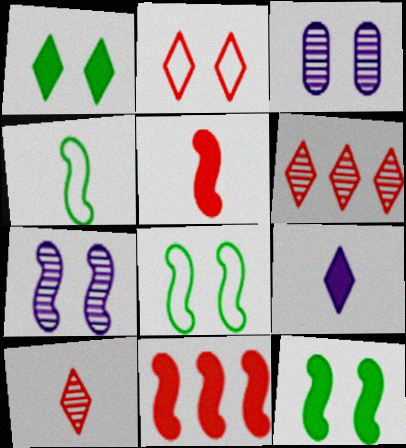[[2, 3, 12], 
[4, 7, 11]]